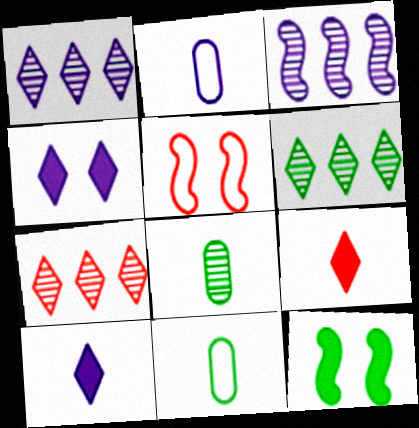[[1, 6, 7], 
[2, 3, 4], 
[2, 7, 12], 
[6, 11, 12]]